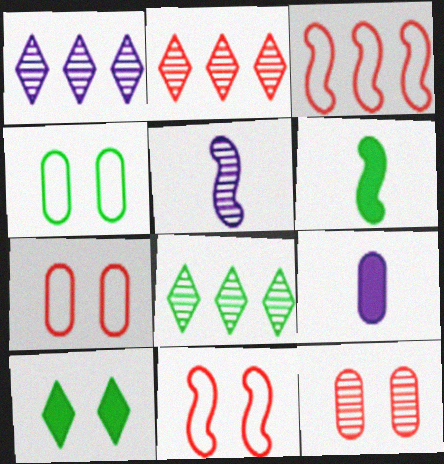[[1, 2, 8], 
[1, 6, 7], 
[4, 6, 8], 
[5, 8, 12], 
[8, 9, 11]]